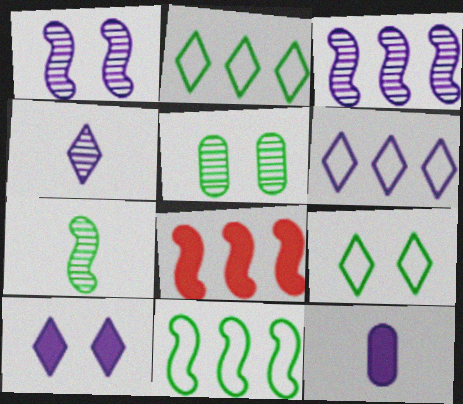[[1, 6, 12], 
[3, 8, 11], 
[4, 6, 10]]